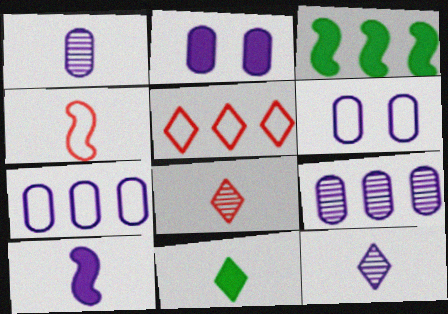[[1, 2, 7], 
[1, 4, 11], 
[3, 5, 9], 
[3, 6, 8]]